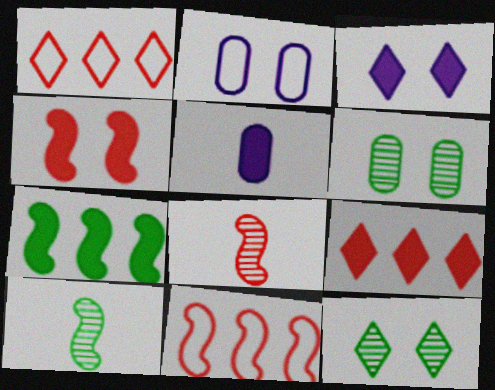[[2, 4, 12], 
[2, 9, 10], 
[4, 8, 11], 
[5, 11, 12]]